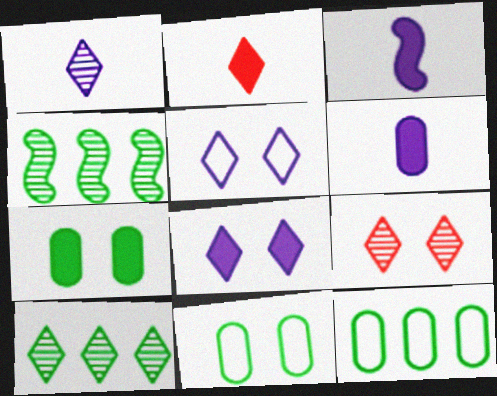[[1, 9, 10], 
[2, 5, 10], 
[3, 9, 12]]